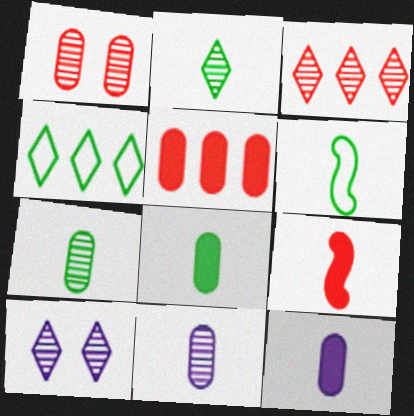[[2, 3, 10], 
[2, 6, 8], 
[5, 6, 10]]